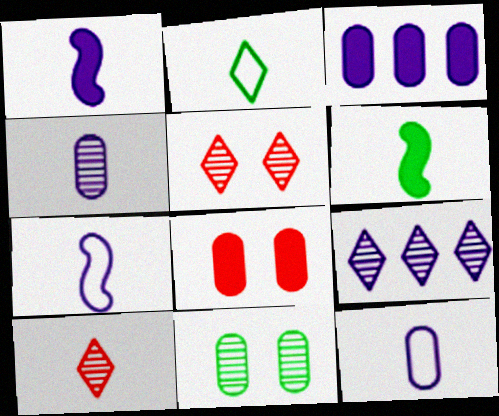[[6, 10, 12]]